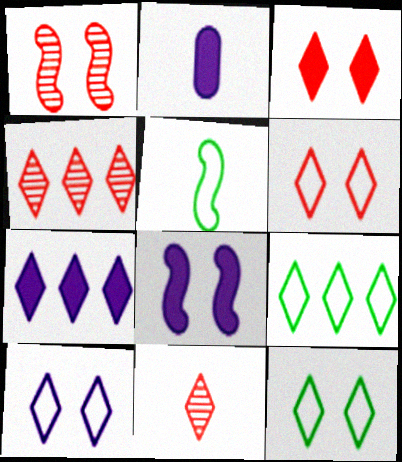[[1, 2, 9], 
[2, 5, 11], 
[2, 7, 8], 
[4, 7, 9], 
[6, 10, 12], 
[7, 11, 12]]